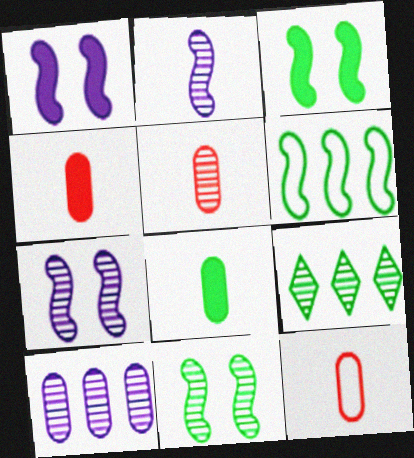[[1, 9, 12], 
[4, 5, 12], 
[5, 7, 9]]